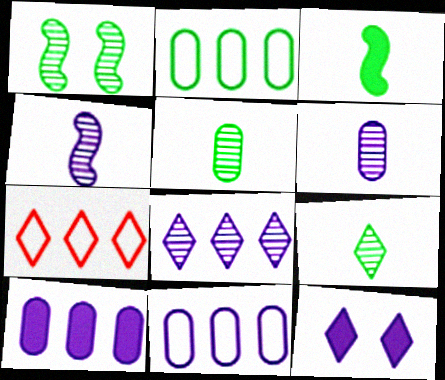[[4, 11, 12], 
[7, 9, 12]]